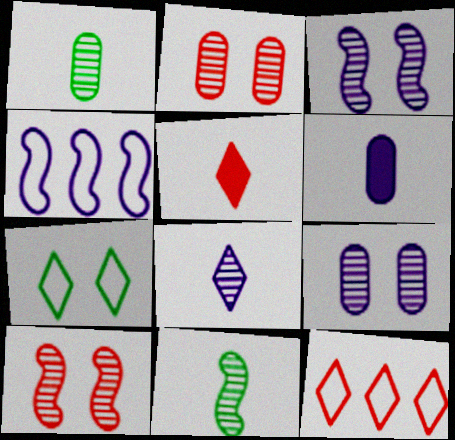[]